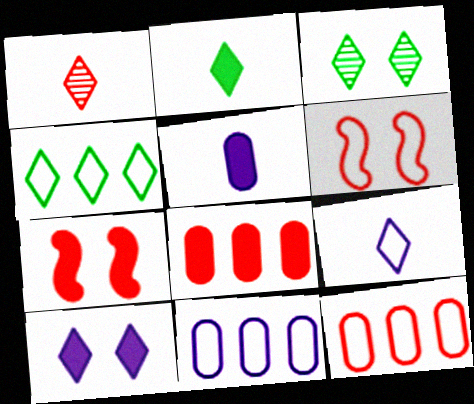[[1, 2, 9], 
[1, 4, 10], 
[1, 6, 8], 
[1, 7, 12], 
[2, 3, 4]]